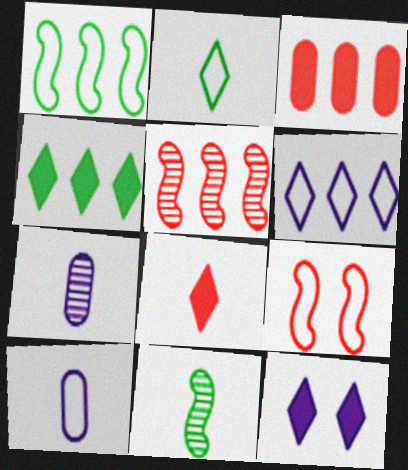[[4, 7, 9], 
[4, 8, 12], 
[8, 10, 11]]